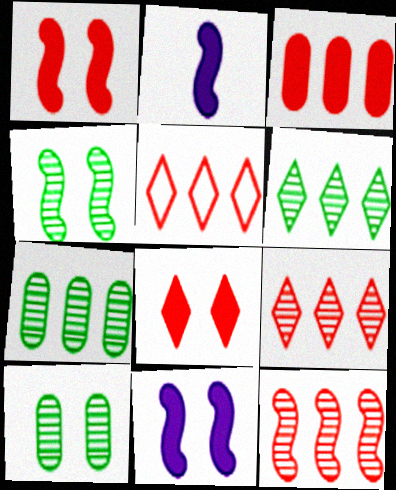[[2, 5, 10], 
[3, 5, 12]]